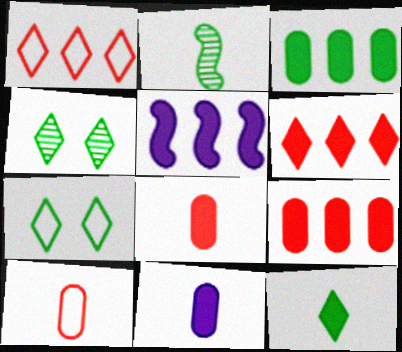[[2, 3, 7], 
[3, 5, 6], 
[4, 5, 10]]